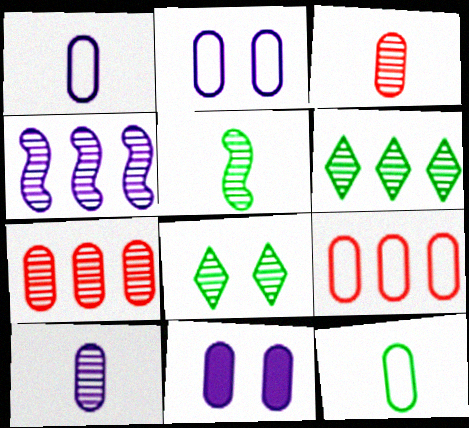[[2, 9, 12], 
[3, 4, 8], 
[4, 6, 7], 
[7, 11, 12]]